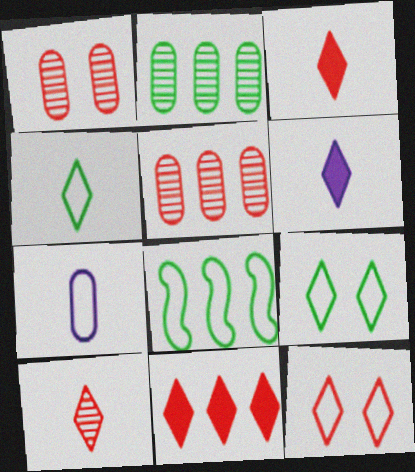[[1, 6, 8], 
[4, 6, 10], 
[7, 8, 12], 
[10, 11, 12]]